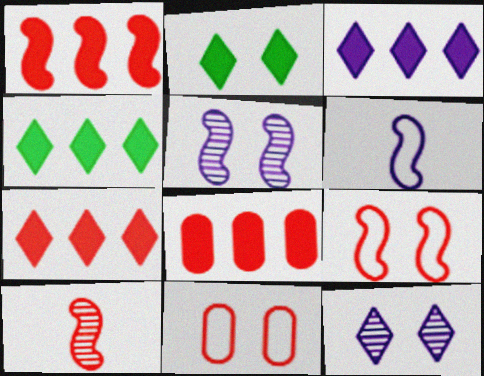[[1, 7, 8], 
[1, 9, 10], 
[2, 5, 11], 
[3, 4, 7], 
[7, 10, 11]]